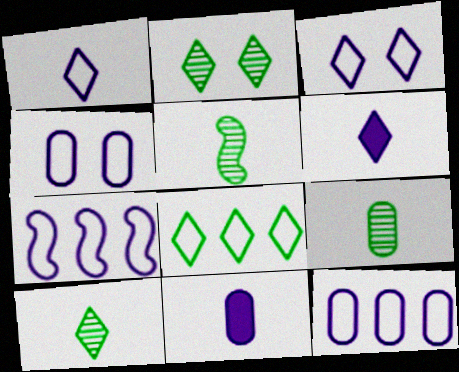[[1, 4, 7], 
[5, 9, 10]]